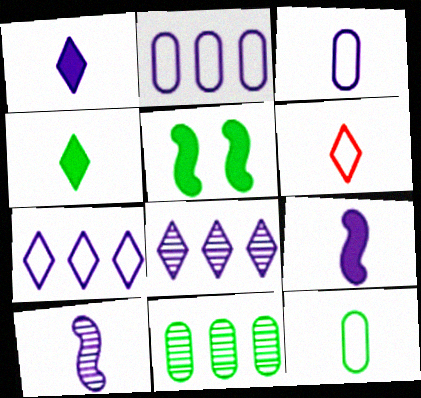[[1, 3, 10]]